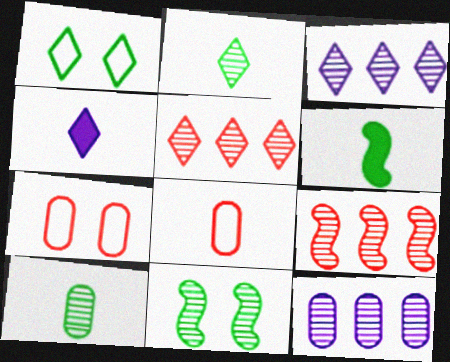[[1, 4, 5], 
[3, 6, 7]]